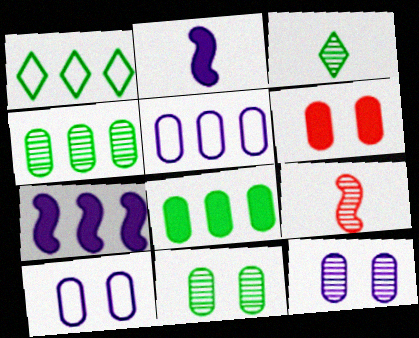[[6, 10, 11]]